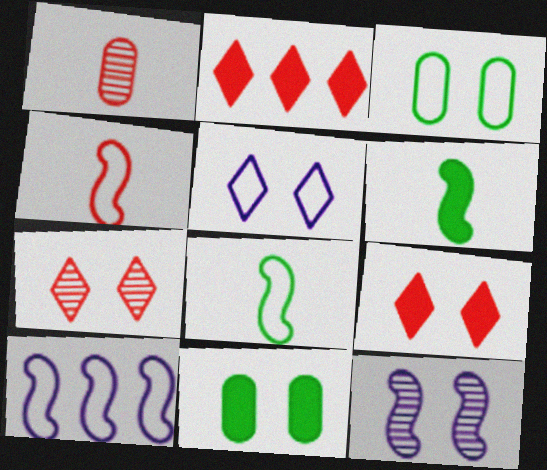[[3, 9, 12]]